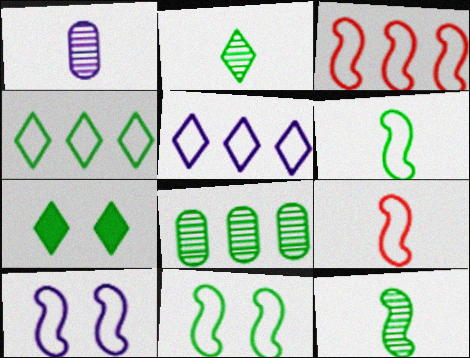[[1, 3, 7], 
[2, 4, 7], 
[3, 6, 10], 
[6, 7, 8]]